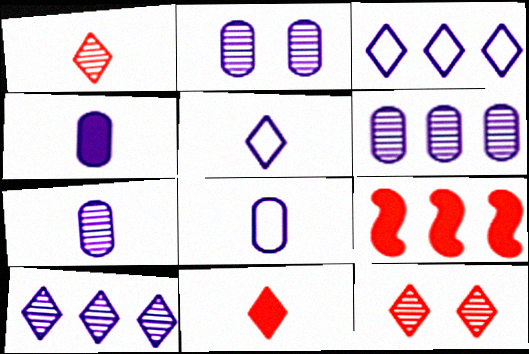[[2, 6, 7], 
[4, 7, 8]]